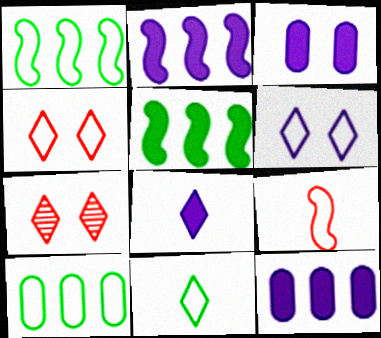[[2, 3, 8], 
[6, 9, 10]]